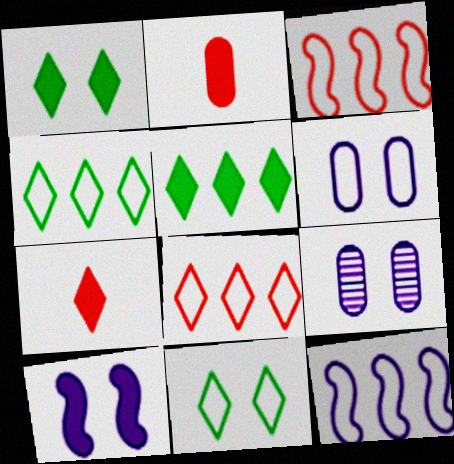[[2, 5, 10]]